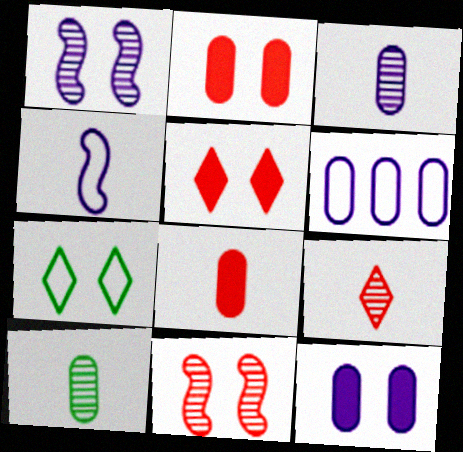[[1, 2, 7], 
[2, 6, 10], 
[3, 6, 12], 
[7, 11, 12]]